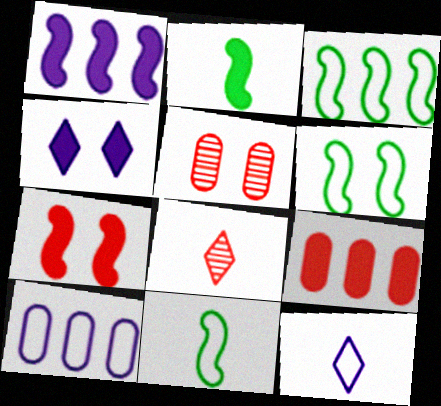[[1, 2, 7], 
[2, 4, 9], 
[3, 6, 11], 
[4, 5, 6]]